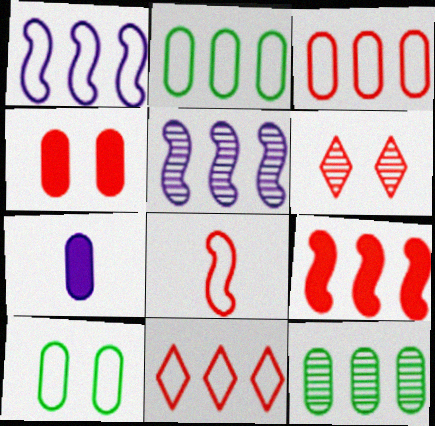[[1, 2, 11]]